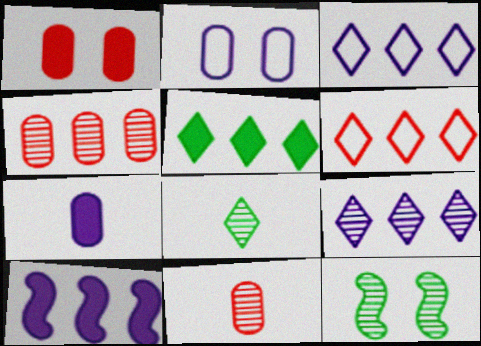[[5, 6, 9], 
[6, 7, 12], 
[9, 11, 12]]